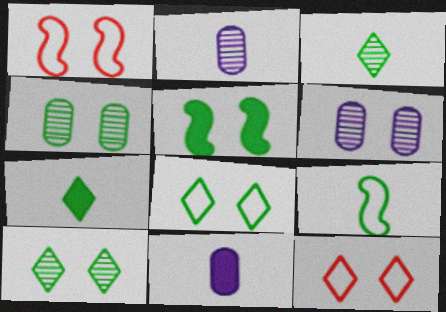[[4, 5, 8], 
[5, 6, 12]]